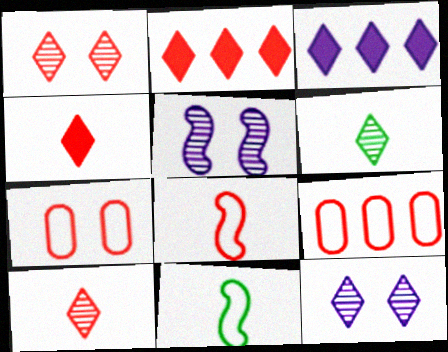[]